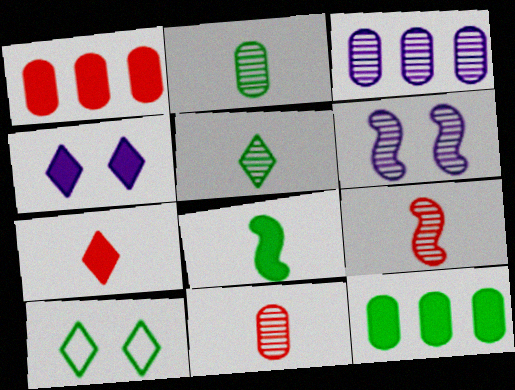[[1, 4, 8]]